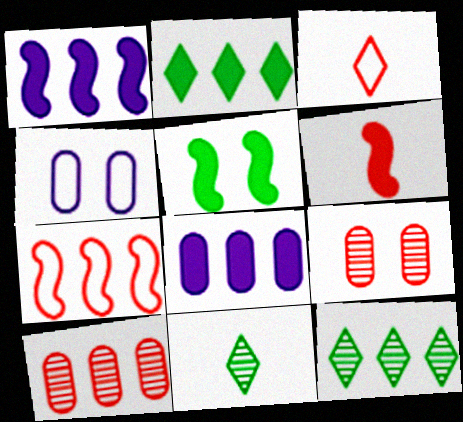[[1, 5, 6], 
[4, 6, 12], 
[7, 8, 12]]